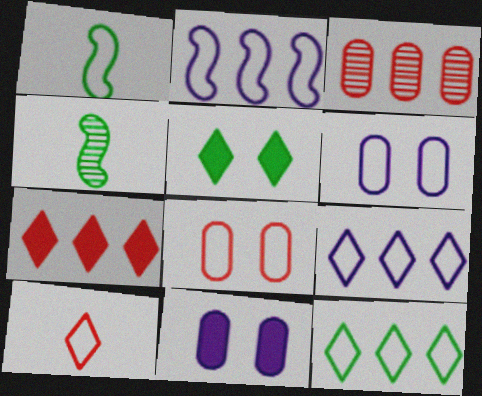[[1, 8, 9], 
[4, 6, 7]]